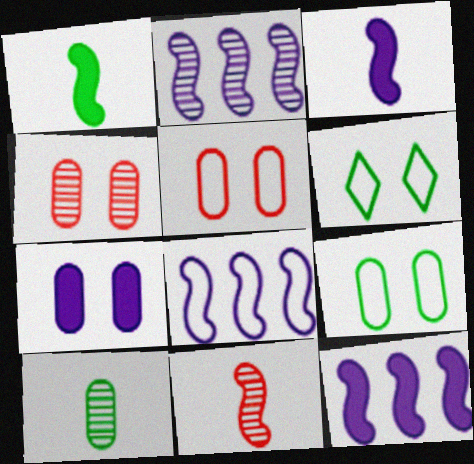[[2, 8, 12], 
[4, 7, 9]]